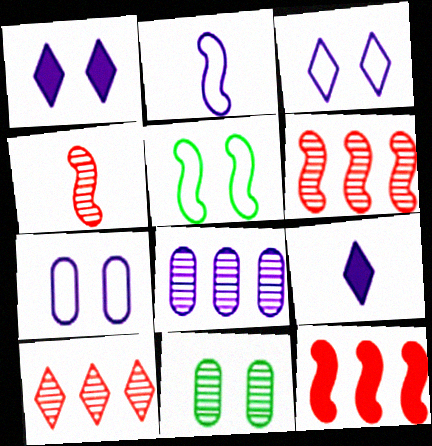[[1, 2, 8]]